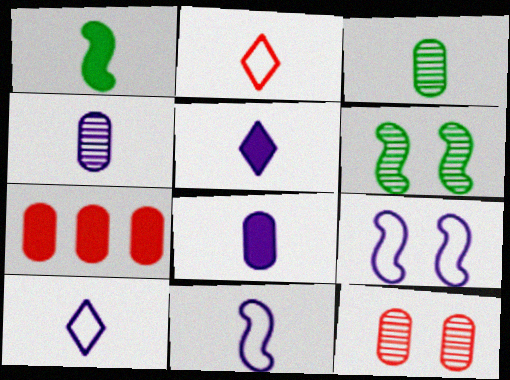[[1, 2, 4], 
[4, 5, 11], 
[6, 7, 10]]